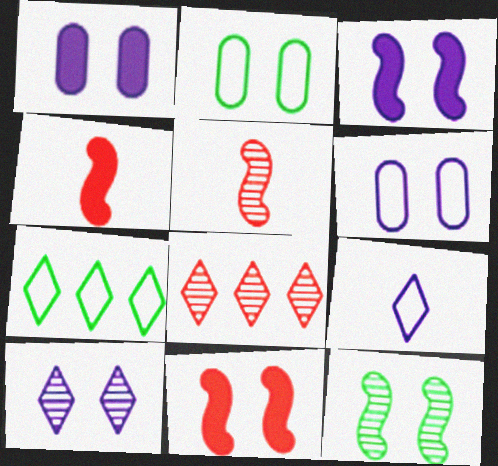[[1, 5, 7], 
[2, 10, 11], 
[3, 6, 10]]